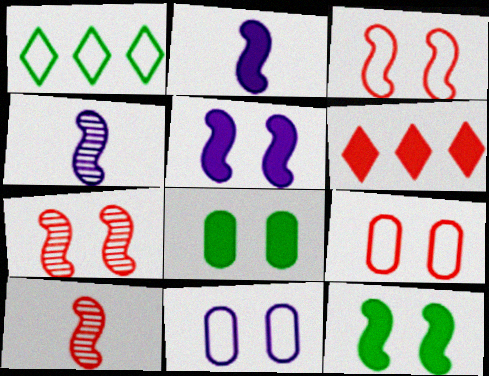[[2, 6, 8], 
[6, 9, 10]]